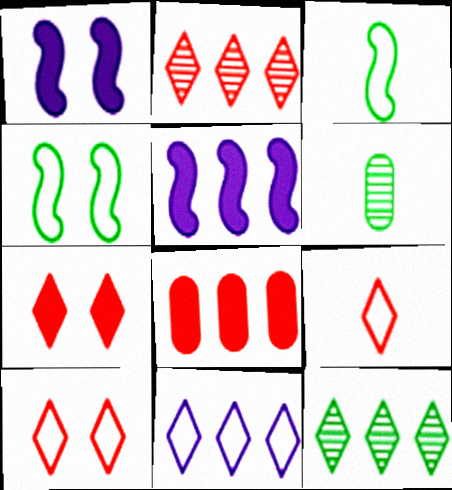[[2, 7, 9], 
[5, 6, 10]]